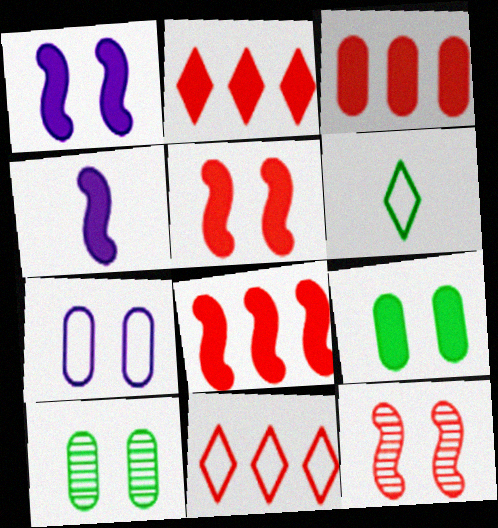[[2, 3, 8], 
[2, 4, 9], 
[4, 10, 11]]